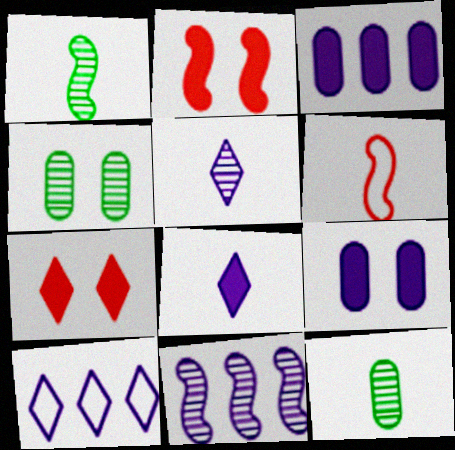[[2, 10, 12], 
[3, 10, 11], 
[6, 8, 12]]